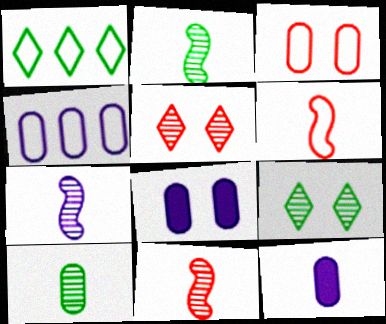[[1, 8, 11], 
[2, 7, 11]]